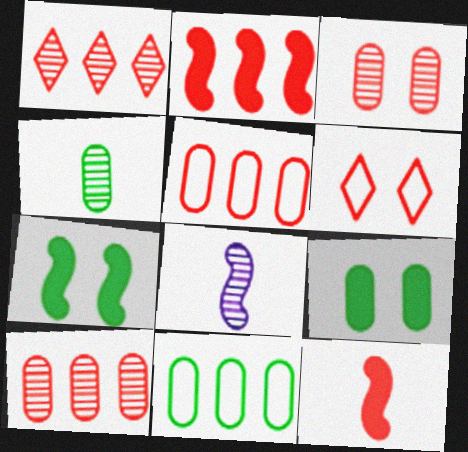[[1, 2, 5], 
[4, 9, 11], 
[6, 10, 12]]